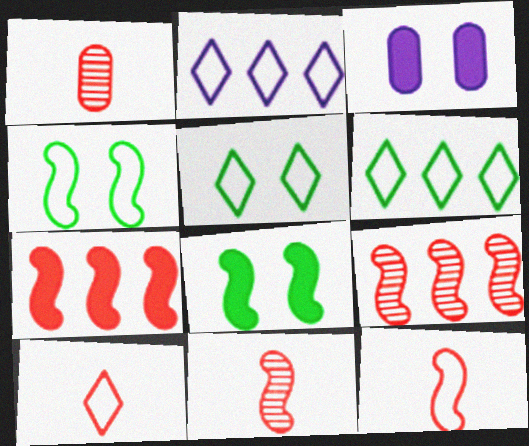[[1, 2, 8], 
[2, 5, 10], 
[3, 6, 11]]